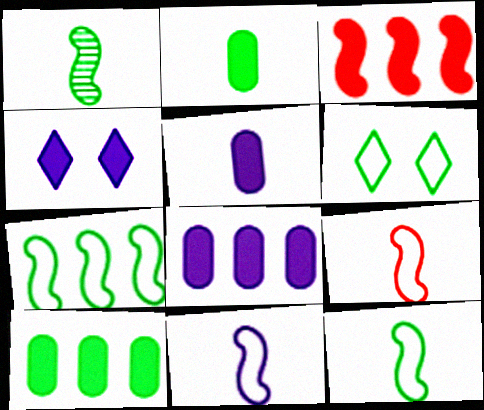[[1, 6, 10], 
[2, 3, 4], 
[9, 11, 12]]